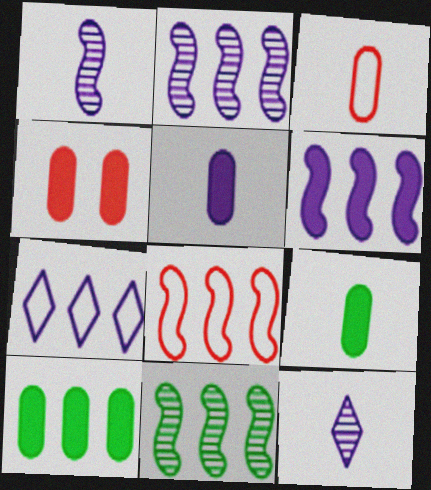[[4, 5, 10], 
[6, 8, 11]]